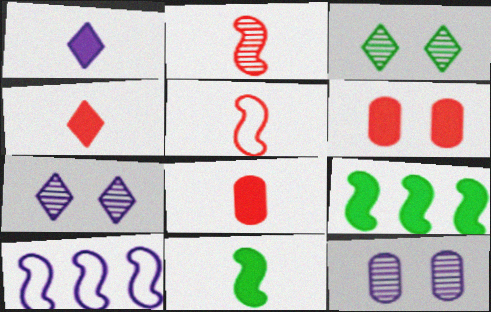[[1, 6, 9], 
[1, 8, 11], 
[1, 10, 12], 
[3, 8, 10]]